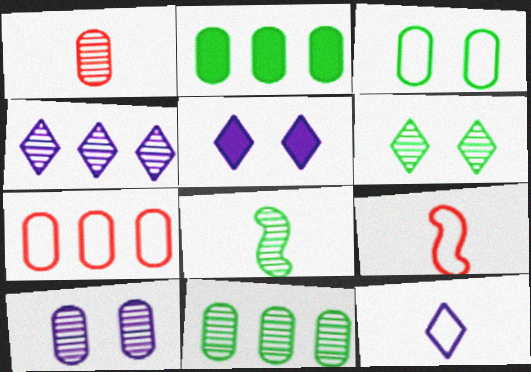[[1, 10, 11], 
[4, 5, 12], 
[5, 7, 8], 
[5, 9, 11], 
[6, 8, 11]]